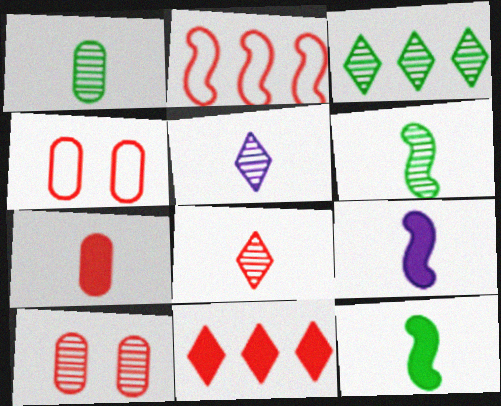[[3, 4, 9]]